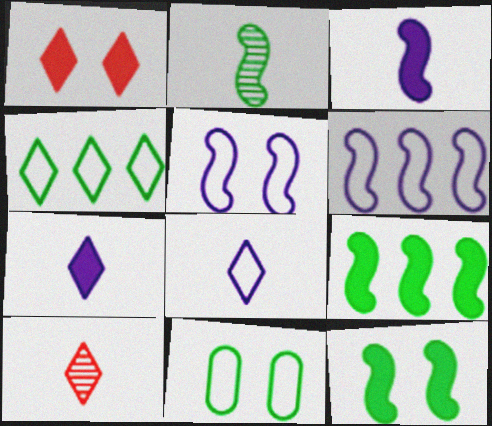[]